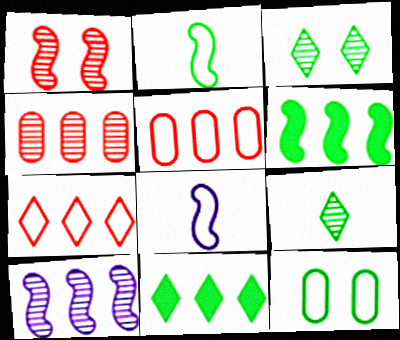[[1, 6, 8], 
[5, 10, 11], 
[6, 9, 12], 
[7, 8, 12]]